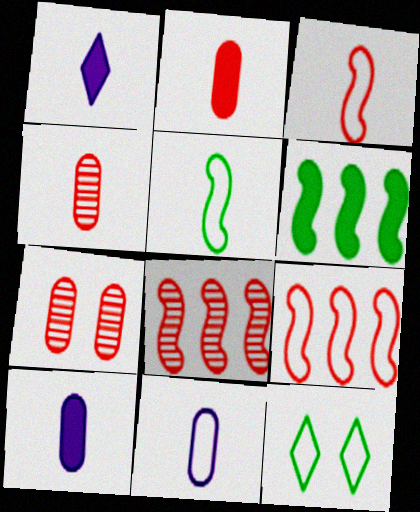[[1, 4, 5], 
[8, 10, 12], 
[9, 11, 12]]